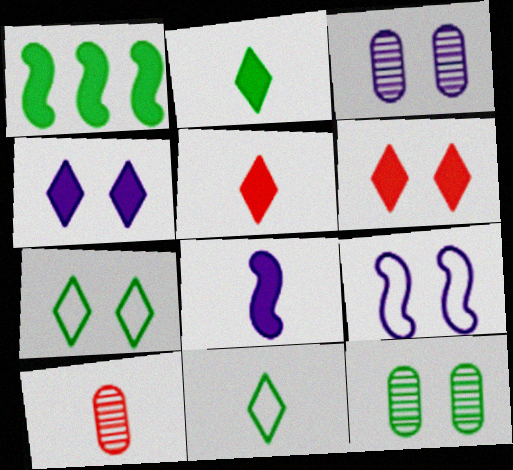[[1, 11, 12], 
[3, 4, 9], 
[6, 9, 12], 
[8, 10, 11]]